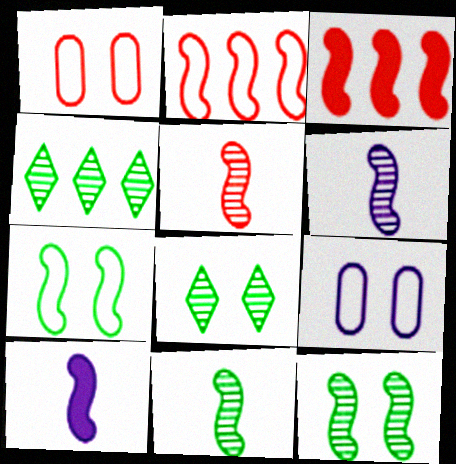[[1, 4, 10], 
[2, 10, 12], 
[3, 6, 7], 
[5, 6, 11]]